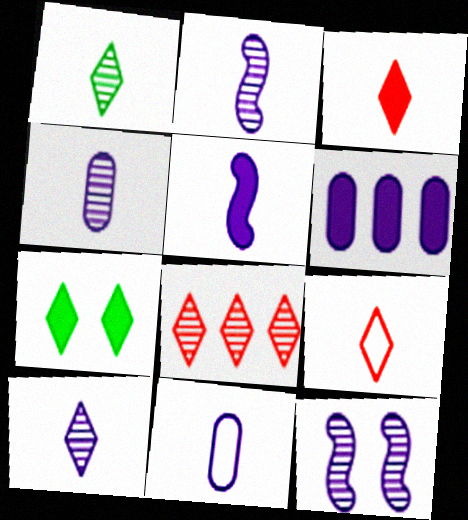[[2, 4, 10], 
[5, 10, 11]]